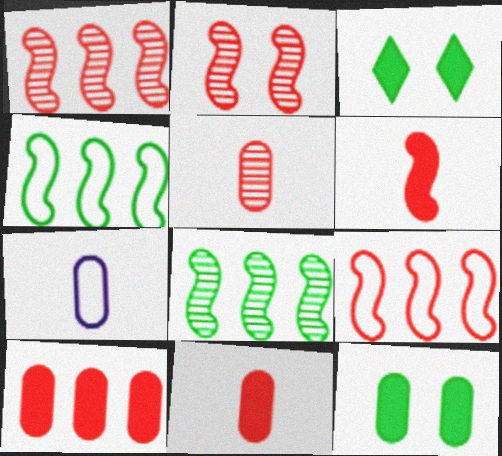[[1, 3, 7], 
[2, 6, 9]]